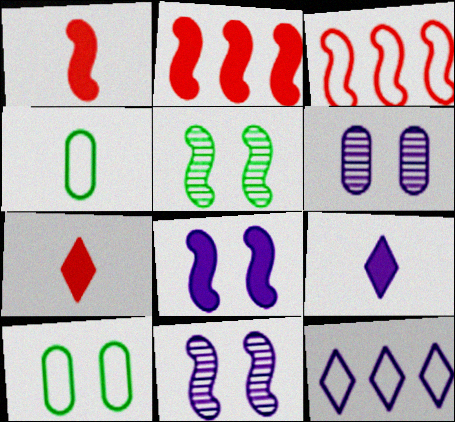[]